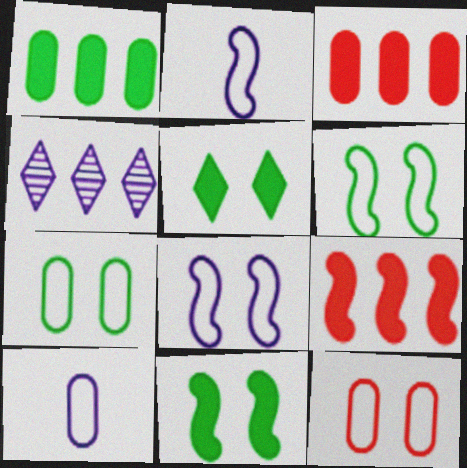[]